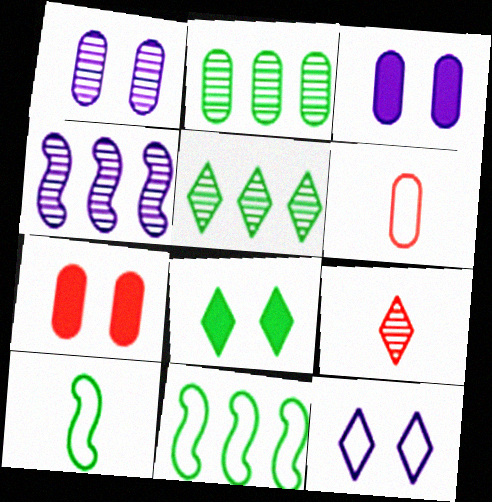[[2, 3, 6], 
[2, 8, 10], 
[3, 9, 11], 
[4, 6, 8], 
[6, 11, 12]]